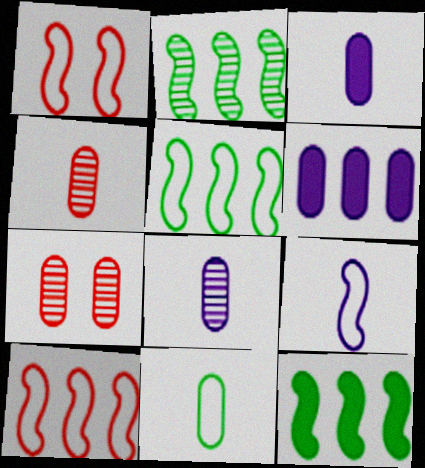[[1, 5, 9], 
[2, 5, 12], 
[3, 4, 11], 
[6, 7, 11]]